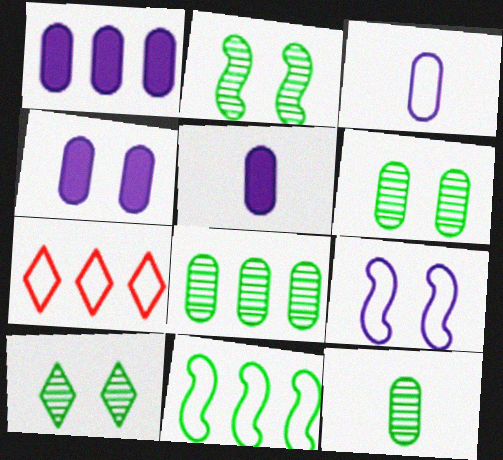[[1, 4, 5], 
[2, 5, 7], 
[2, 6, 10], 
[6, 8, 12]]